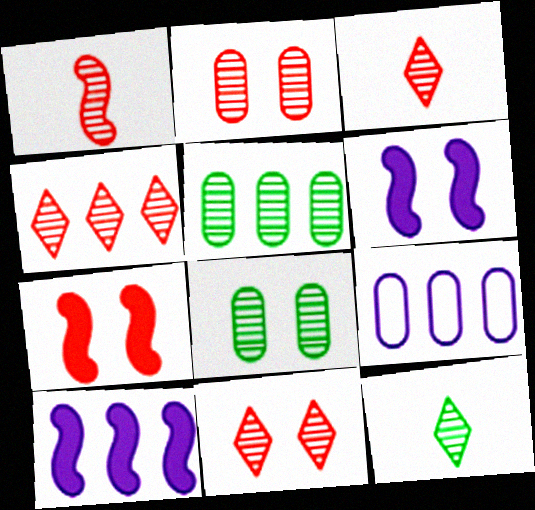[[1, 2, 4], 
[3, 4, 11], 
[7, 9, 12]]